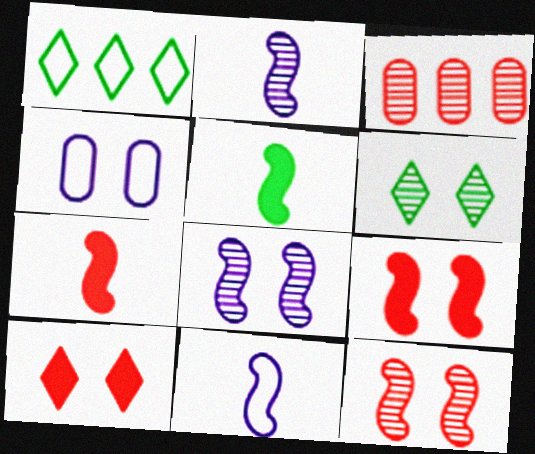[[2, 3, 6], 
[4, 6, 9]]